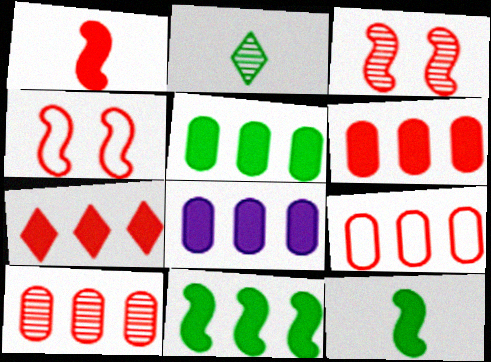[[2, 4, 8], 
[5, 6, 8], 
[6, 9, 10], 
[7, 8, 11]]